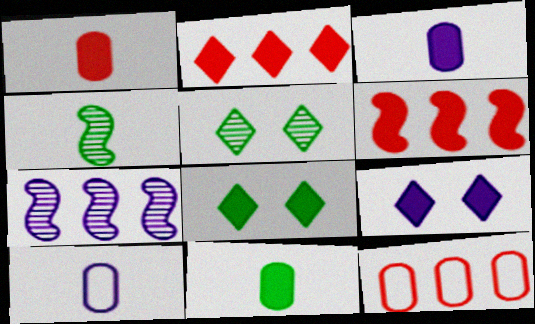[[1, 3, 11], 
[3, 6, 8], 
[4, 9, 12], 
[5, 6, 10], 
[6, 9, 11], 
[7, 9, 10]]